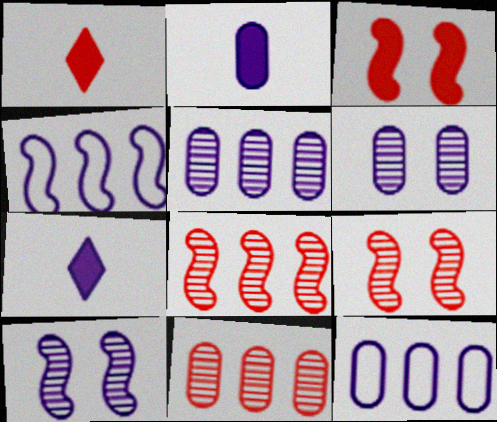[[2, 6, 12], 
[4, 6, 7], 
[7, 10, 12]]